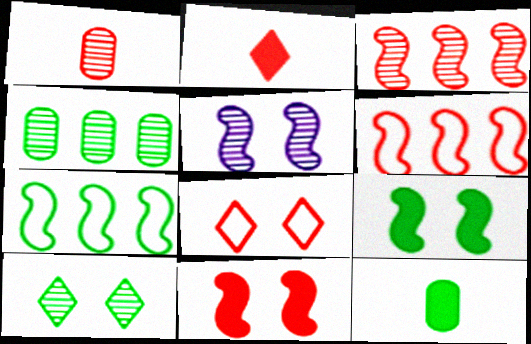[[7, 10, 12]]